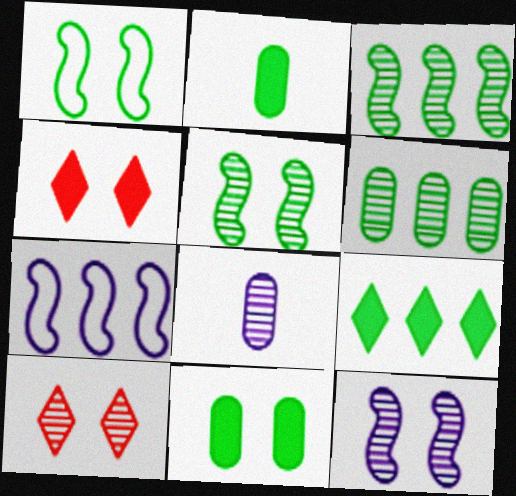[[2, 7, 10], 
[3, 8, 10]]